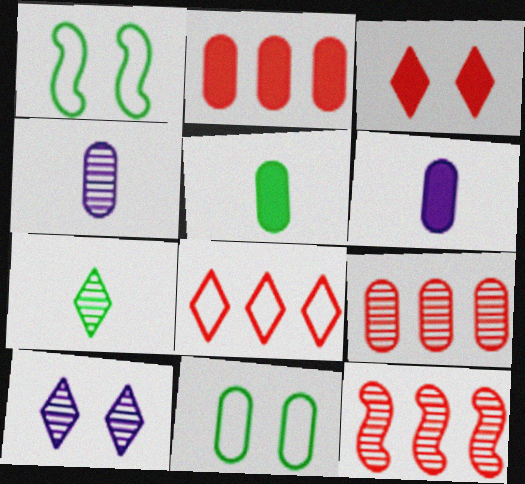[[2, 4, 11], 
[2, 8, 12], 
[6, 9, 11]]